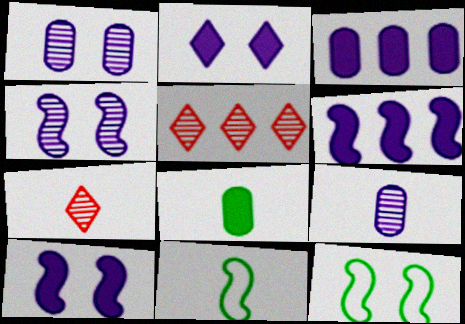[[3, 7, 12]]